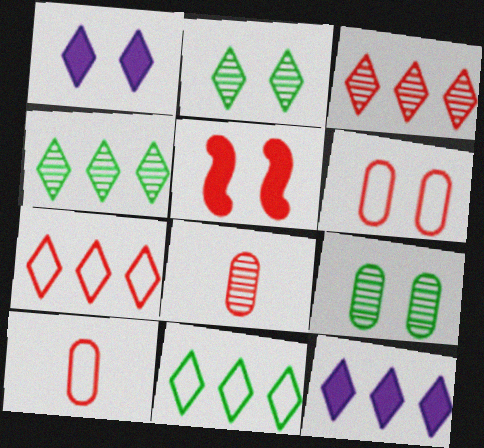[[3, 5, 10], 
[3, 11, 12], 
[4, 7, 12], 
[5, 7, 8]]